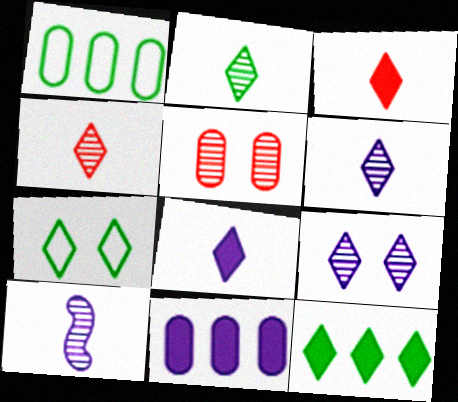[[2, 4, 6], 
[2, 7, 12]]